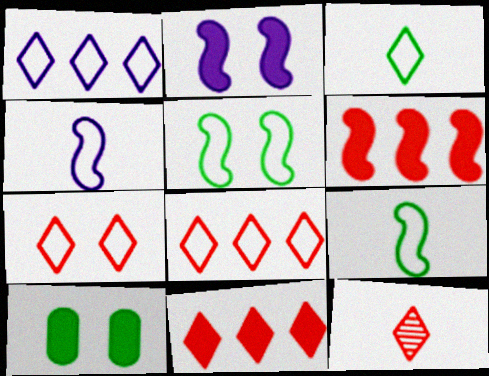[[1, 3, 7], 
[7, 11, 12]]